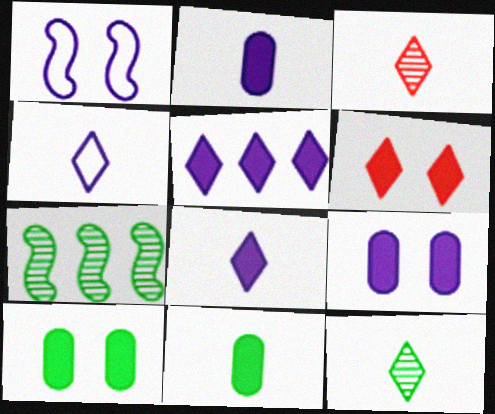[]